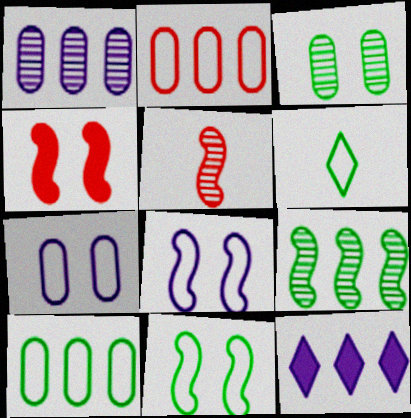[[1, 4, 6], 
[2, 6, 8], 
[2, 9, 12], 
[6, 10, 11]]